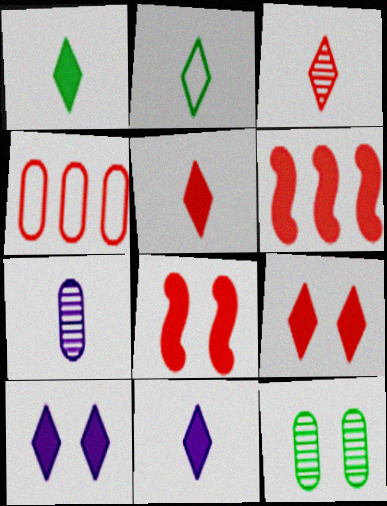[[1, 5, 11], 
[2, 3, 11], 
[3, 4, 8]]